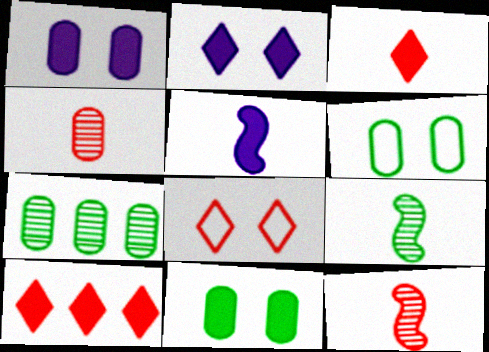[[5, 7, 8], 
[5, 10, 11]]